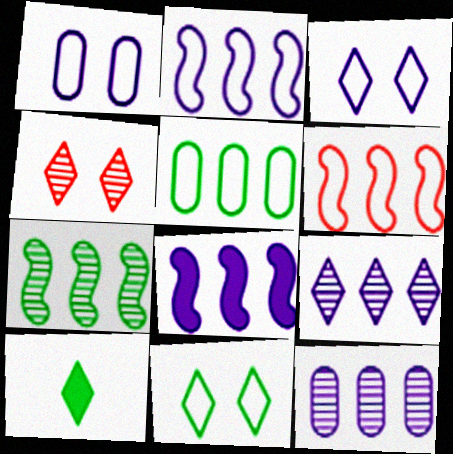[[6, 7, 8]]